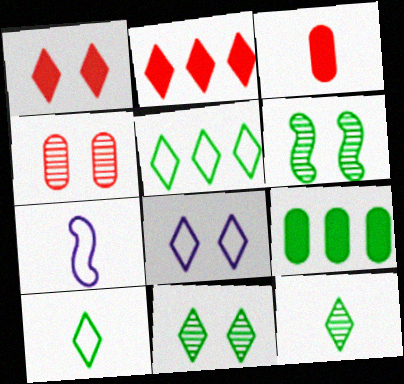[[1, 8, 11], 
[2, 8, 12], 
[3, 7, 12], 
[6, 9, 10]]